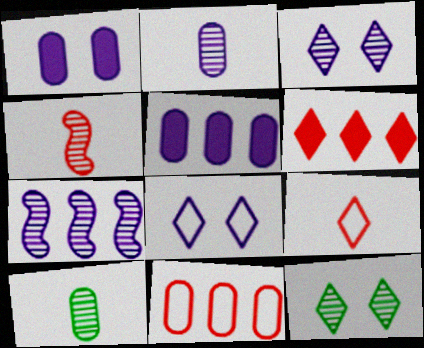[[1, 10, 11], 
[2, 3, 7]]